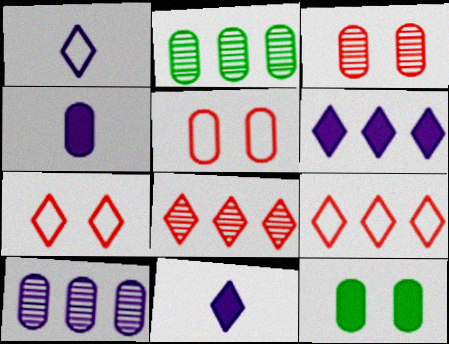[[2, 4, 5]]